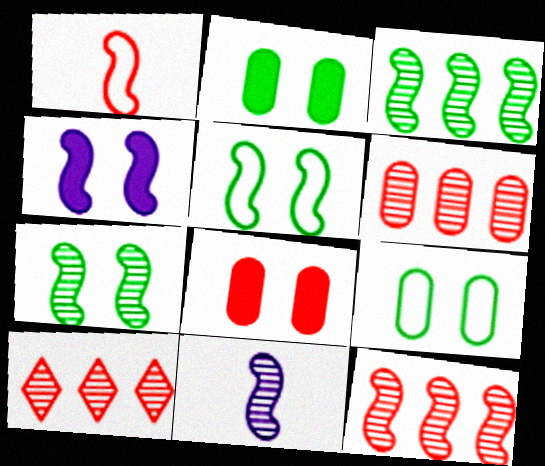[[1, 3, 4], 
[1, 8, 10], 
[6, 10, 12], 
[7, 11, 12]]